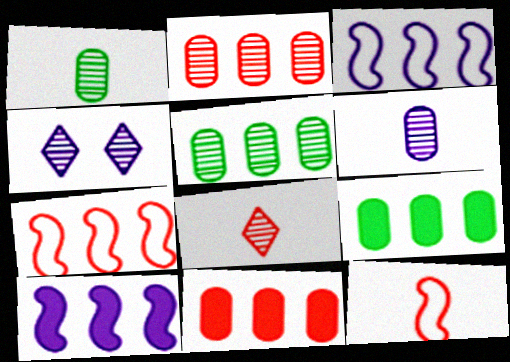[[4, 9, 12]]